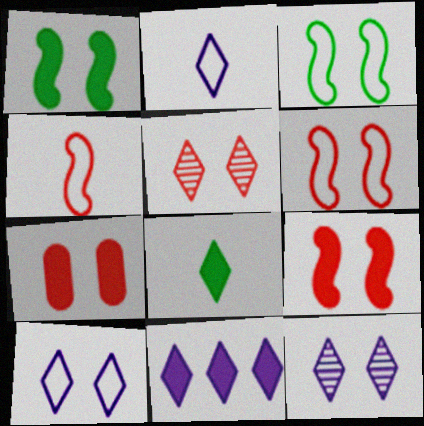[[2, 11, 12], 
[3, 7, 12], 
[5, 6, 7]]